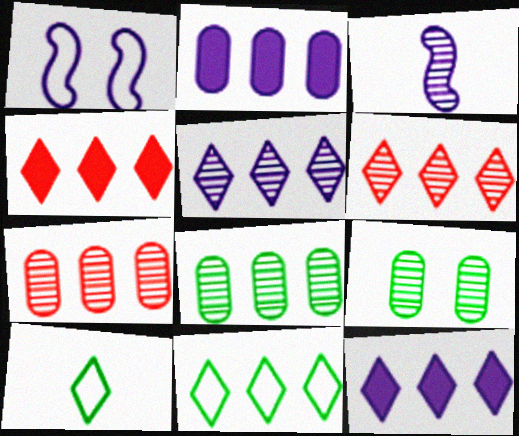[[3, 6, 9], 
[4, 5, 11], 
[6, 11, 12]]